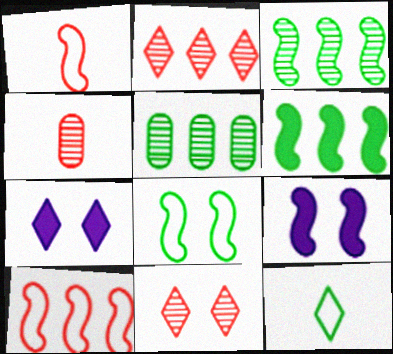[[1, 3, 9], 
[1, 5, 7], 
[2, 7, 12]]